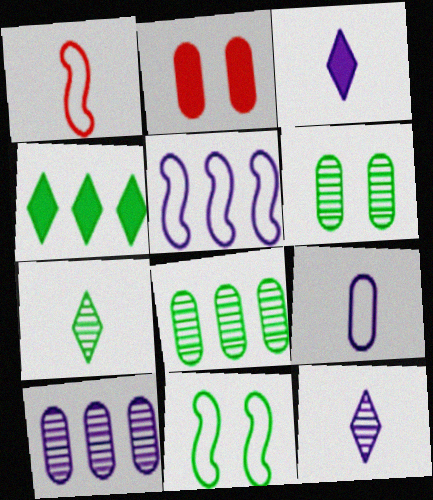[[1, 5, 11], 
[2, 5, 7], 
[2, 8, 9]]